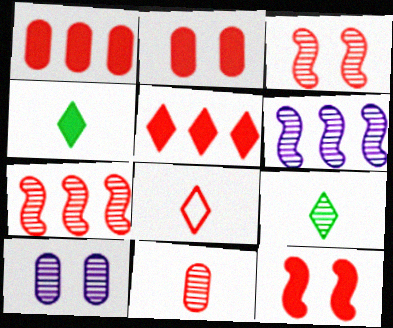[[1, 3, 8], 
[2, 7, 8], 
[7, 9, 10]]